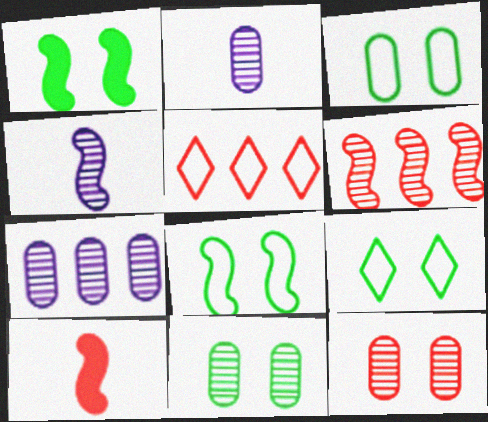[[1, 2, 5], 
[1, 9, 11], 
[3, 8, 9], 
[5, 10, 12], 
[7, 9, 10]]